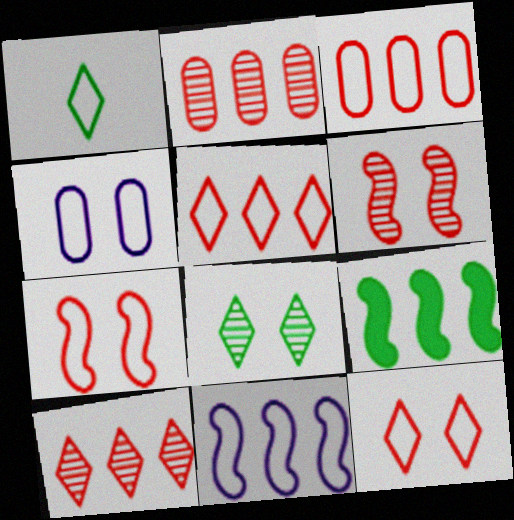[]